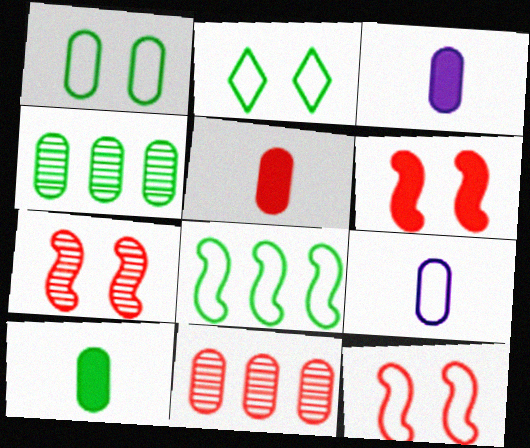[[1, 3, 11], 
[1, 4, 10], 
[3, 5, 10], 
[6, 7, 12]]